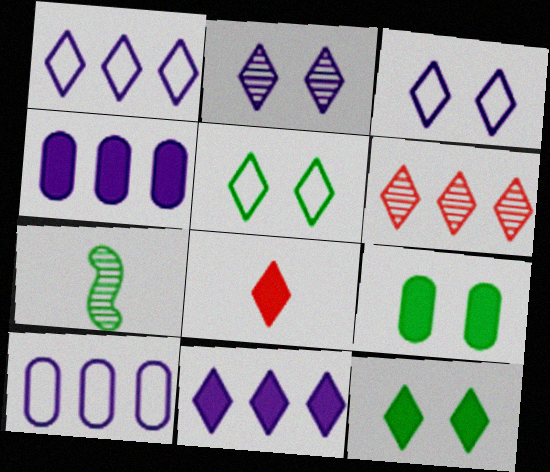[[8, 11, 12]]